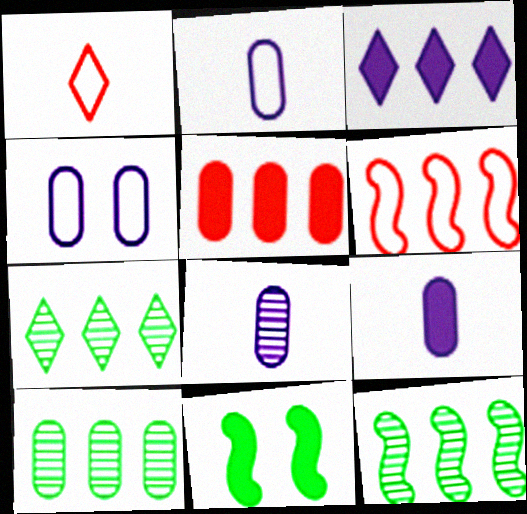[[2, 8, 9], 
[3, 6, 10], 
[7, 10, 12]]